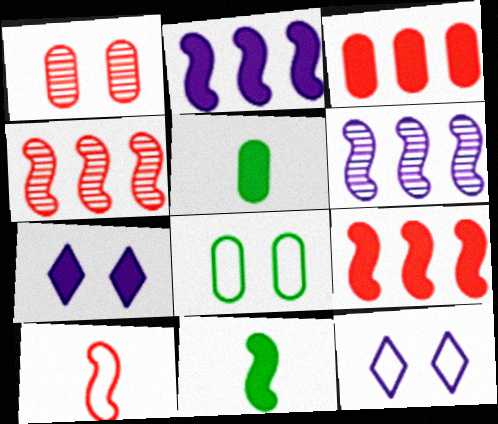[[3, 7, 11], 
[4, 5, 12], 
[5, 7, 9]]